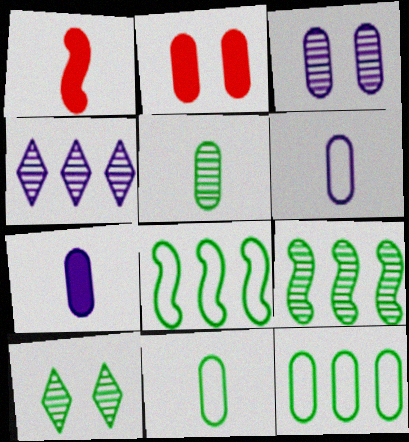[[5, 9, 10]]